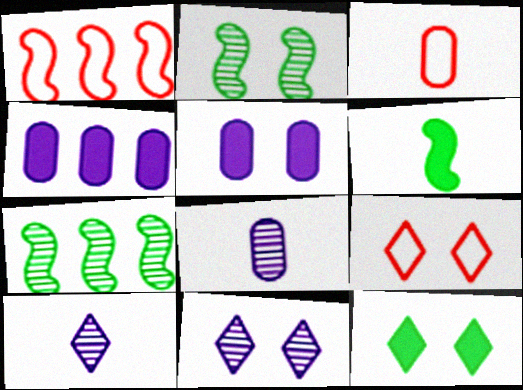[[1, 3, 9], 
[1, 8, 12], 
[2, 5, 9], 
[3, 6, 10], 
[9, 11, 12]]